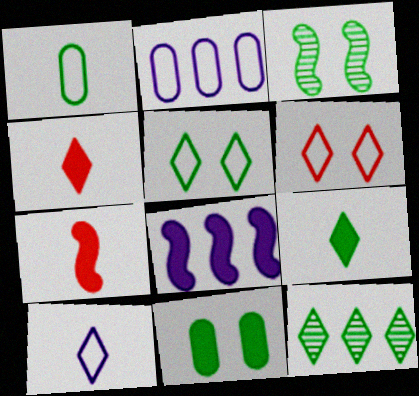[[2, 3, 4], 
[3, 5, 11], 
[4, 8, 11], 
[5, 9, 12]]